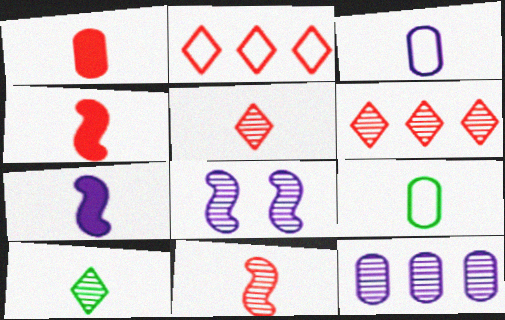[[3, 4, 10], 
[5, 7, 9]]